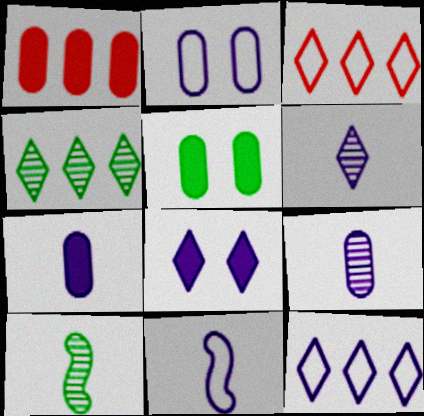[[1, 5, 7], 
[2, 11, 12], 
[6, 7, 11], 
[6, 8, 12]]